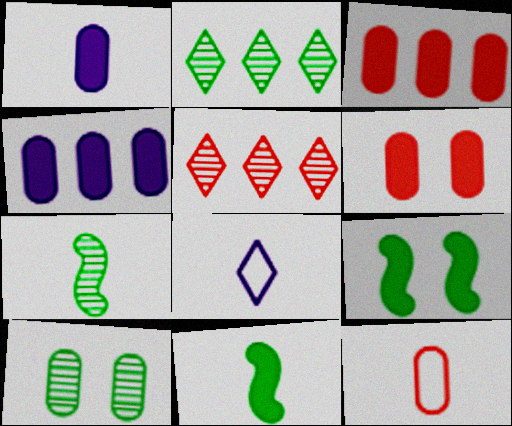[[2, 7, 10], 
[4, 10, 12]]